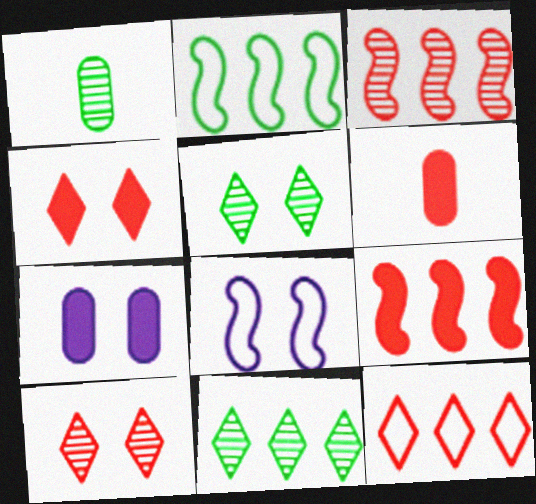[[4, 6, 9], 
[6, 8, 11]]